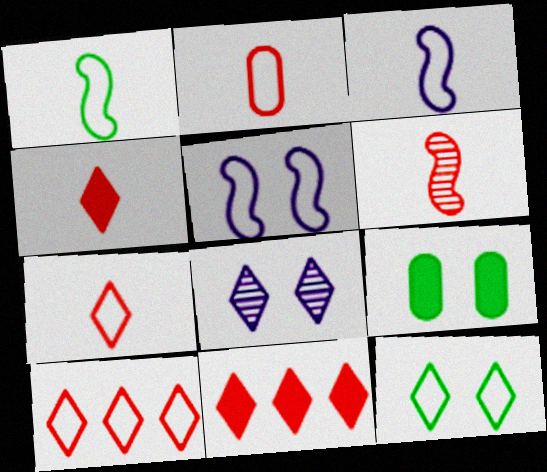[[2, 4, 6]]